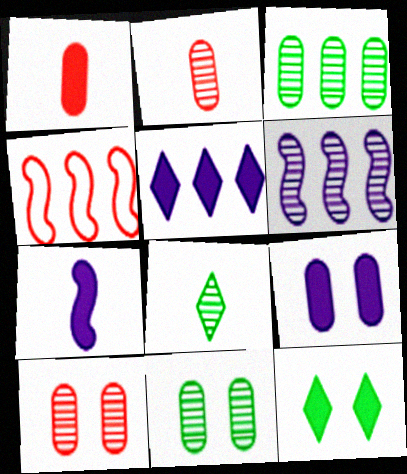[[3, 4, 5], 
[4, 8, 9], 
[5, 7, 9], 
[6, 8, 10]]